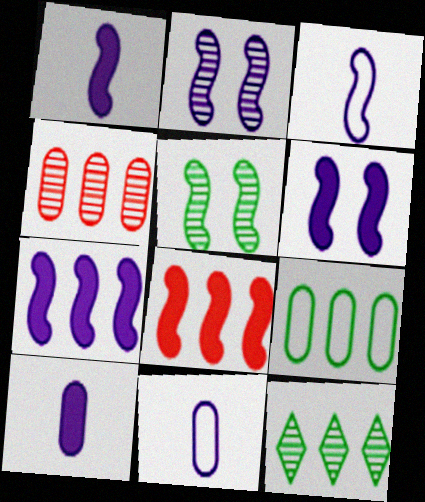[[1, 6, 7], 
[2, 3, 7], 
[3, 5, 8]]